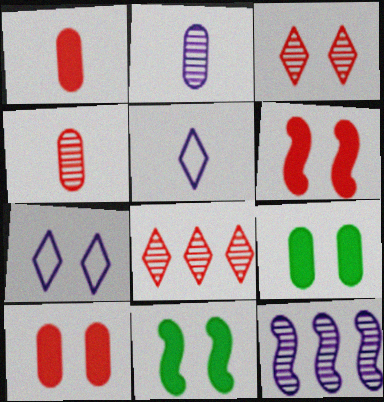[]